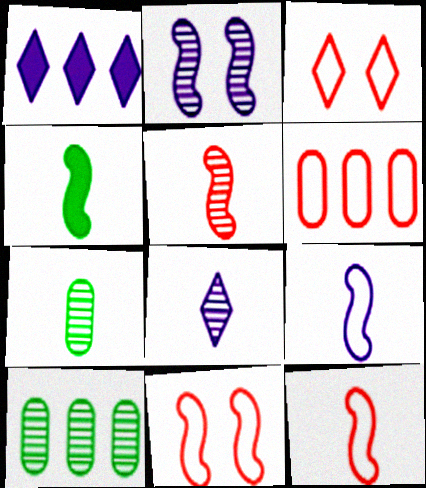[[1, 7, 11], 
[3, 6, 12], 
[4, 5, 9], 
[5, 7, 8]]